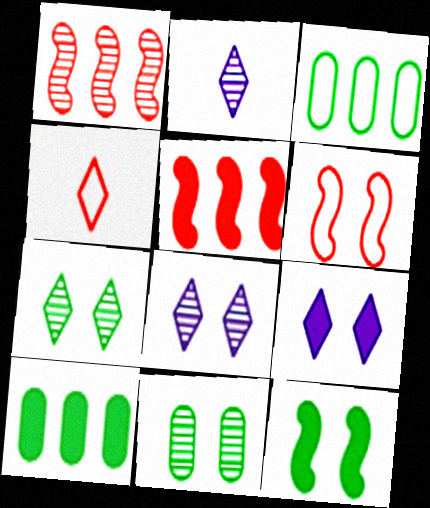[[1, 2, 11], 
[2, 6, 10], 
[6, 9, 11]]